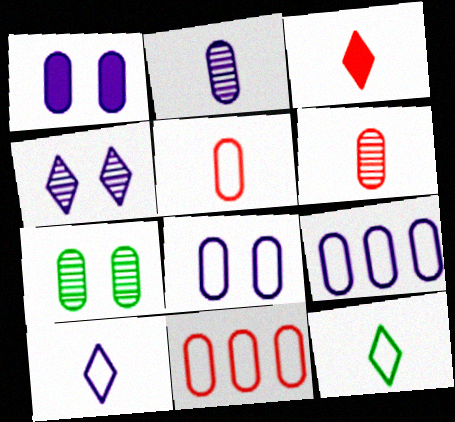[[1, 2, 9]]